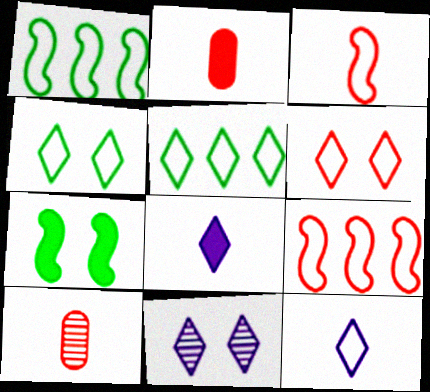[[1, 2, 11], 
[5, 6, 12]]